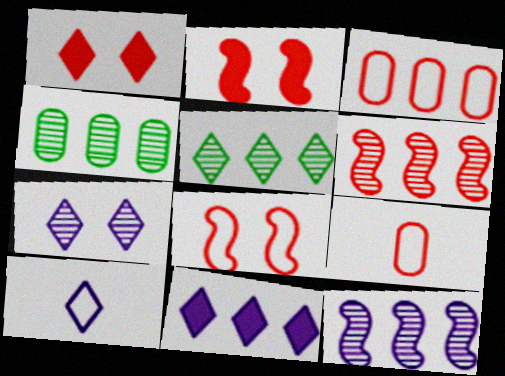[[1, 5, 10], 
[1, 6, 9], 
[2, 4, 10], 
[7, 10, 11]]